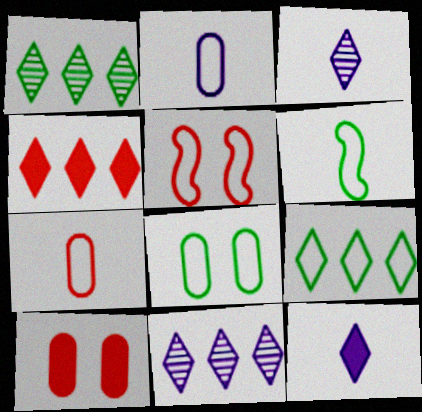[[2, 5, 9], 
[4, 9, 11], 
[6, 8, 9], 
[6, 10, 11]]